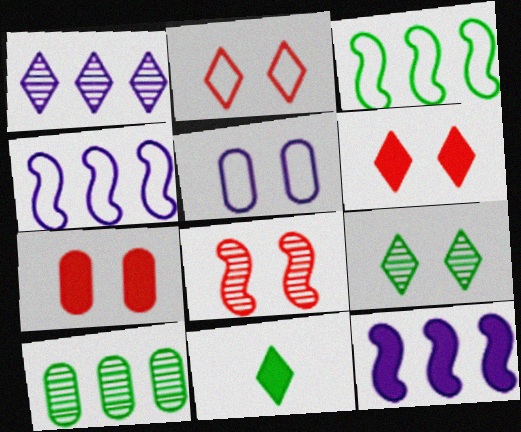[[1, 2, 11], 
[2, 7, 8], 
[7, 11, 12]]